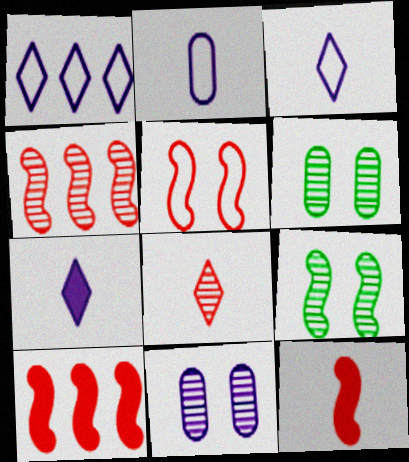[[1, 6, 12], 
[3, 6, 10], 
[4, 5, 12]]